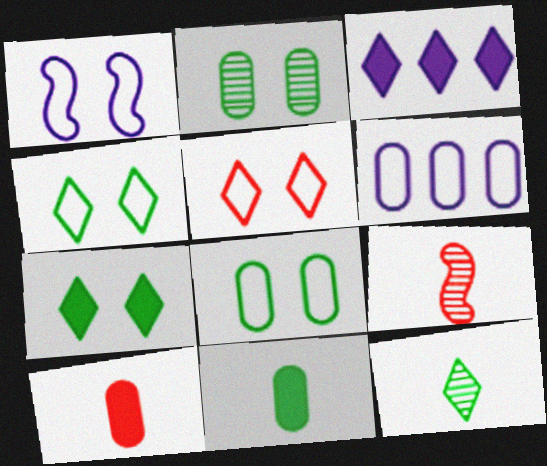[[1, 5, 8], 
[2, 6, 10], 
[3, 5, 12], 
[3, 8, 9], 
[6, 7, 9]]